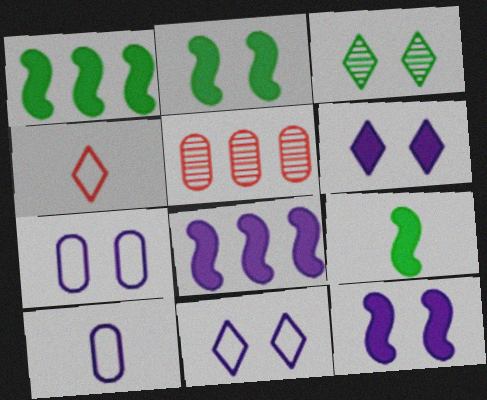[[1, 2, 9], 
[5, 9, 11]]